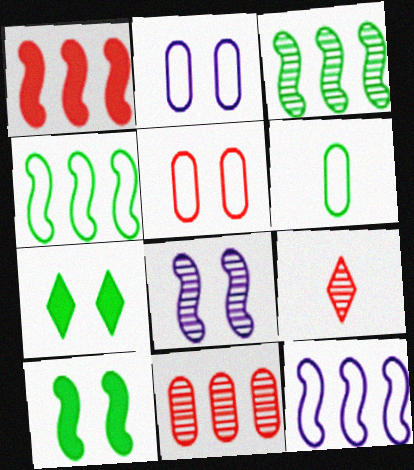[[1, 3, 12], 
[1, 5, 9], 
[3, 6, 7], 
[5, 7, 8]]